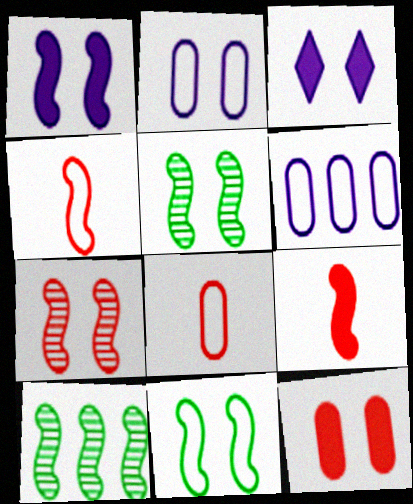[[1, 4, 10], 
[1, 7, 11], 
[3, 8, 10]]